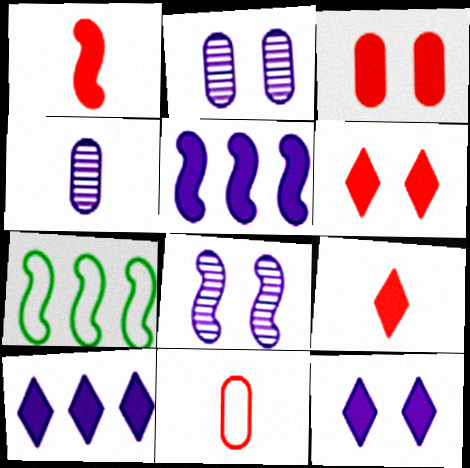[[1, 7, 8], 
[2, 7, 9], 
[4, 6, 7]]